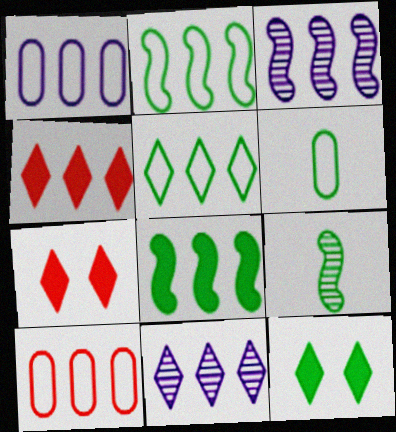[[1, 7, 9], 
[3, 6, 7], 
[4, 5, 11], 
[8, 10, 11]]